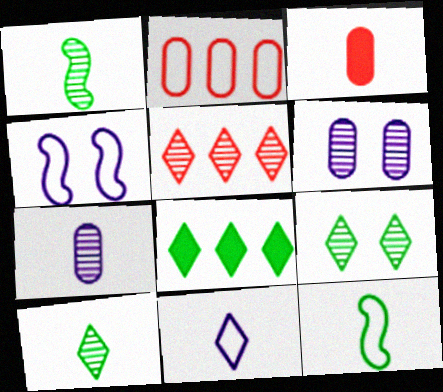[[1, 3, 11], 
[1, 5, 6]]